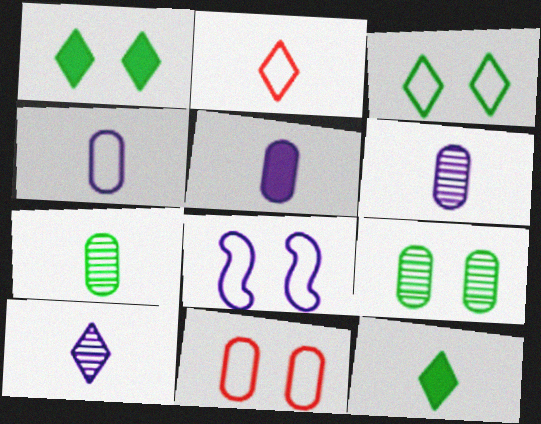[[2, 10, 12], 
[3, 8, 11], 
[4, 5, 6]]